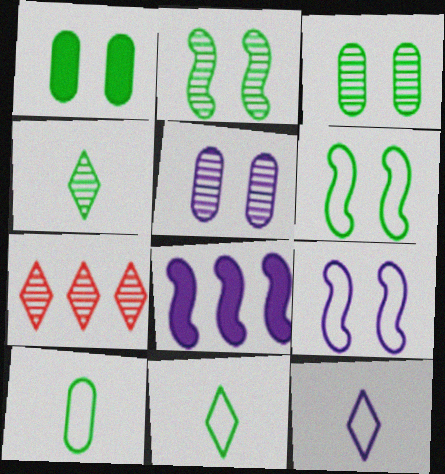[[5, 8, 12]]